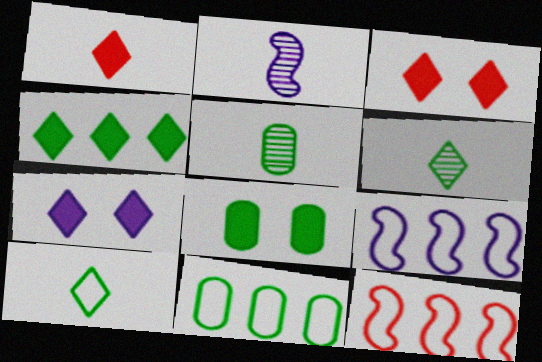[[1, 4, 7], 
[2, 3, 11], 
[3, 5, 9], 
[5, 7, 12], 
[5, 8, 11]]